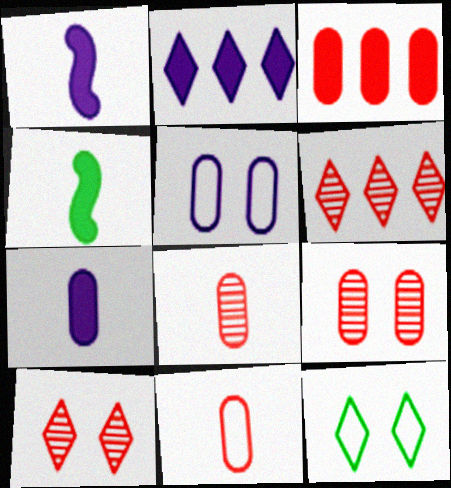[[3, 9, 11], 
[4, 5, 6]]